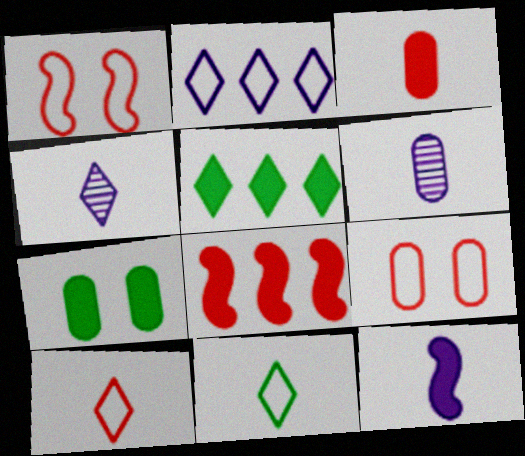[[1, 5, 6]]